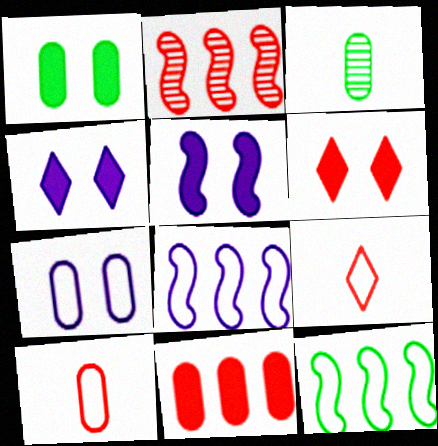[[1, 5, 6], 
[2, 6, 10], 
[3, 6, 8], 
[3, 7, 11], 
[7, 9, 12]]